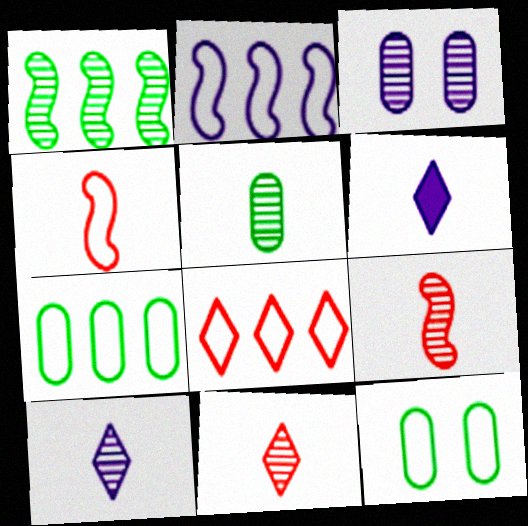[[1, 3, 11], 
[2, 3, 6], 
[2, 7, 8], 
[4, 5, 6], 
[5, 9, 10]]